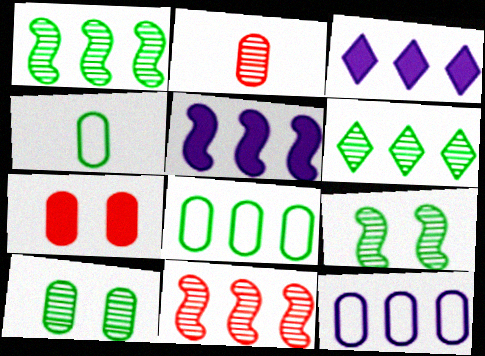[[3, 8, 11]]